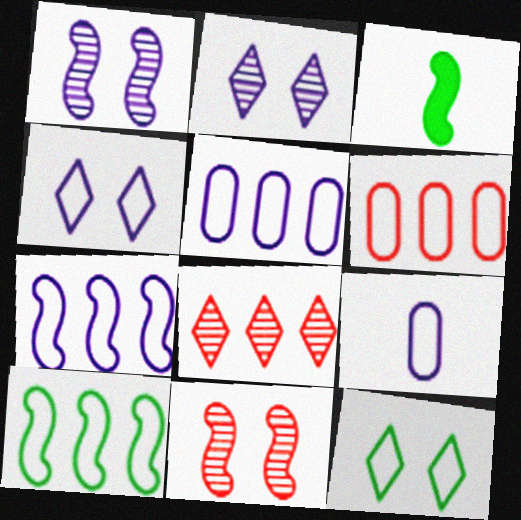[[2, 3, 6], 
[3, 7, 11], 
[4, 7, 9]]